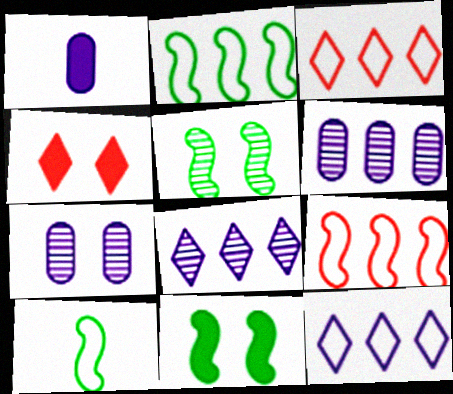[[1, 3, 5], 
[4, 6, 10]]